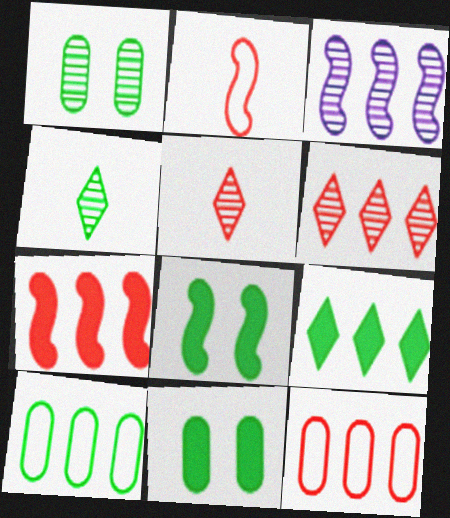[[1, 3, 5], 
[2, 3, 8], 
[3, 9, 12], 
[4, 8, 10], 
[6, 7, 12]]